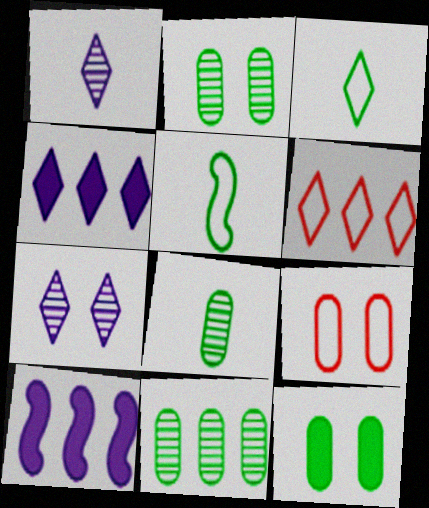[[2, 8, 11], 
[6, 10, 11]]